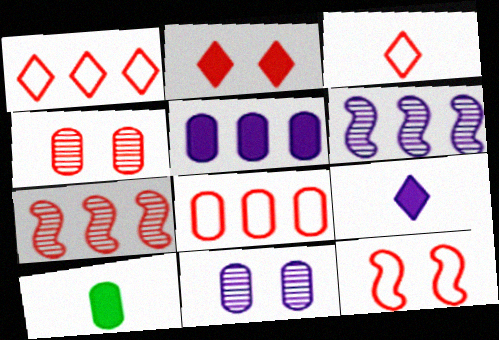[[2, 4, 12], 
[3, 8, 12], 
[8, 10, 11]]